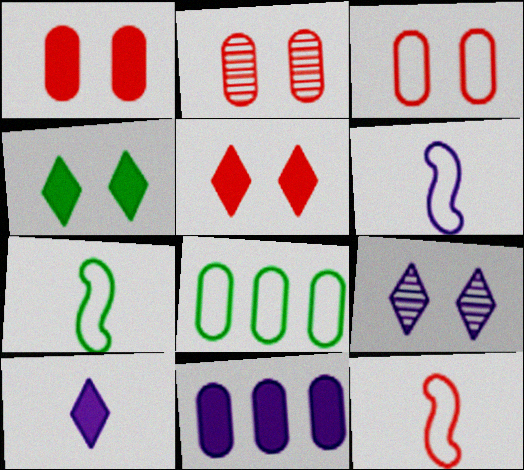[[1, 2, 3], 
[6, 7, 12], 
[6, 9, 11]]